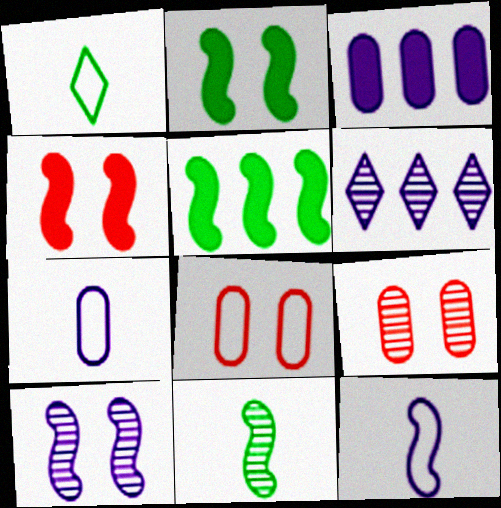[[6, 9, 11]]